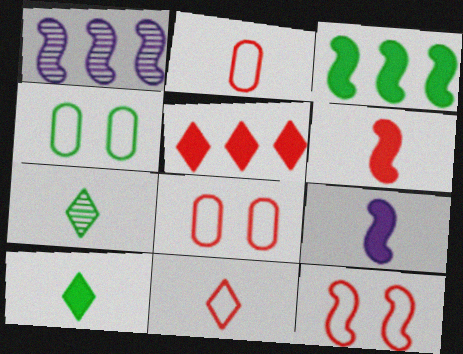[[1, 8, 10], 
[2, 7, 9], 
[3, 4, 7]]